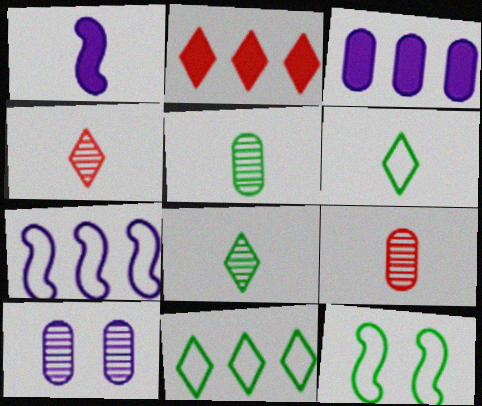[[1, 6, 9], 
[3, 4, 12]]